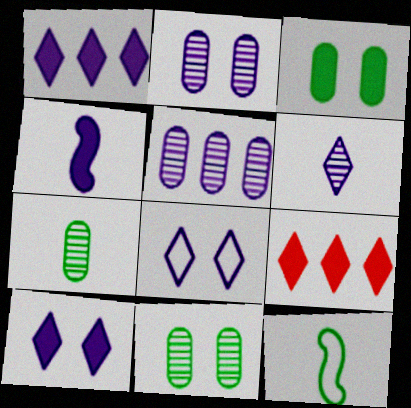[[1, 6, 8], 
[2, 9, 12], 
[3, 4, 9], 
[4, 5, 8]]